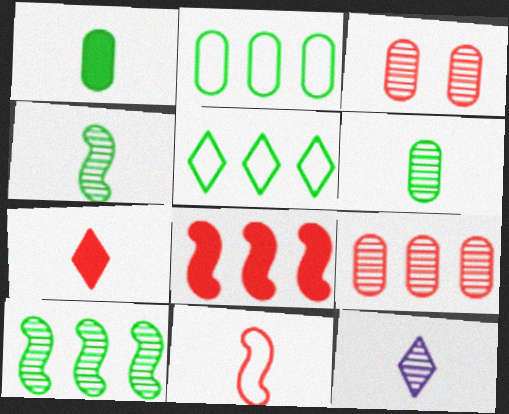[[1, 11, 12], 
[3, 10, 12]]